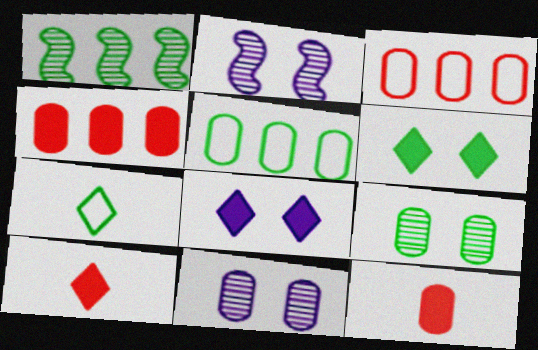[[2, 4, 7], 
[2, 5, 10], 
[5, 11, 12]]